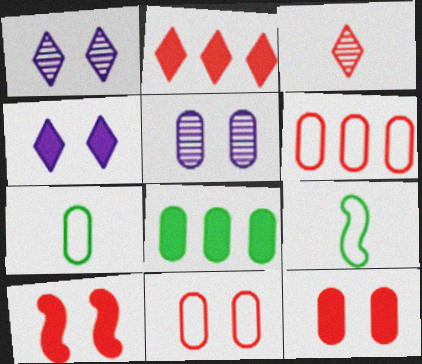[[2, 5, 9], 
[3, 6, 10]]